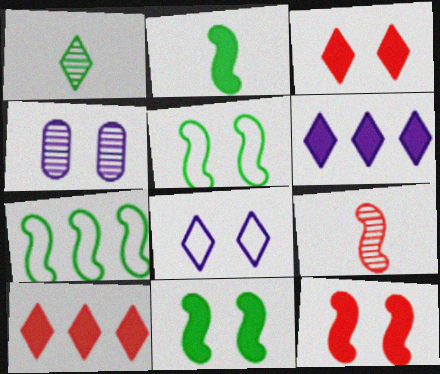[[1, 8, 10], 
[3, 4, 5]]